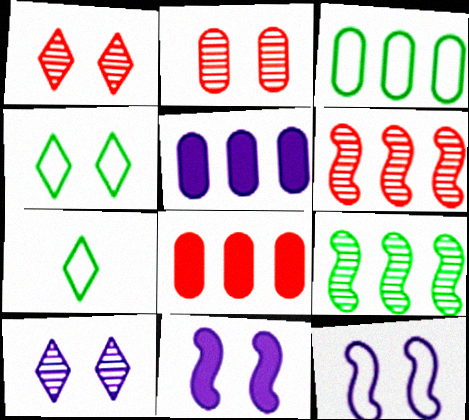[[2, 4, 11]]